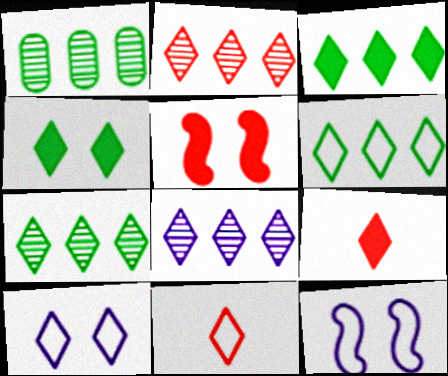[[1, 9, 12], 
[2, 7, 8], 
[3, 6, 7], 
[4, 8, 11], 
[6, 10, 11], 
[7, 9, 10]]